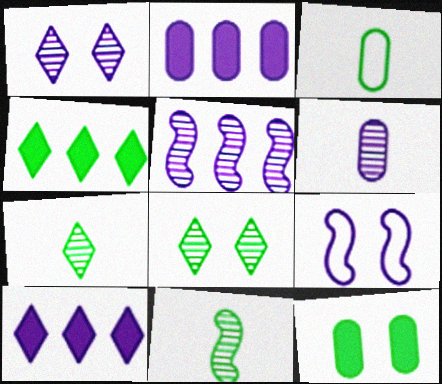[[1, 5, 6], 
[6, 9, 10]]